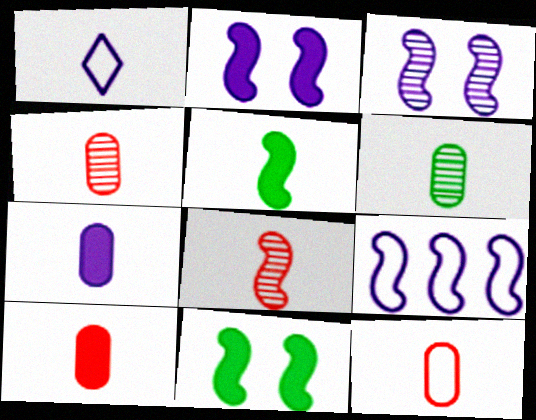[[1, 4, 5], 
[4, 10, 12], 
[6, 7, 12], 
[8, 9, 11]]